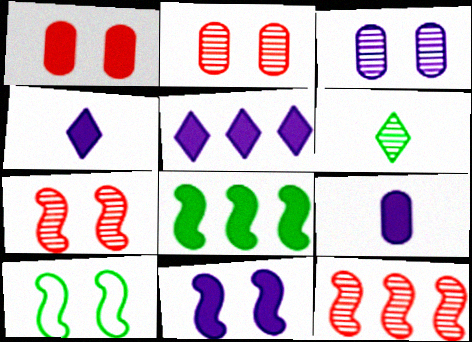[[1, 4, 8], 
[3, 6, 12], 
[5, 9, 11], 
[7, 10, 11]]